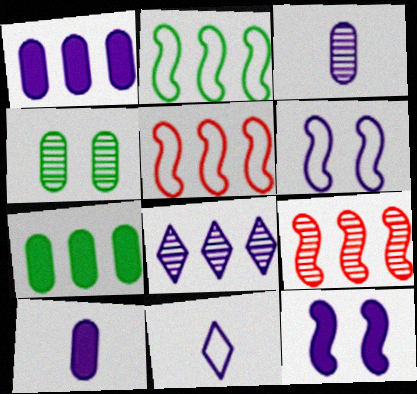[[5, 7, 8], 
[6, 8, 10]]